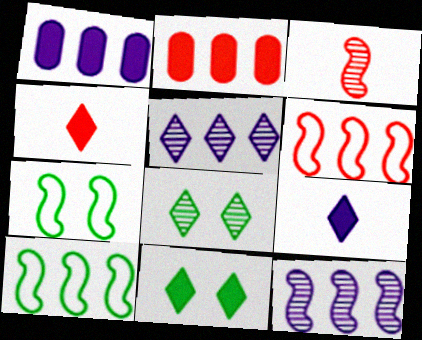[[2, 5, 10]]